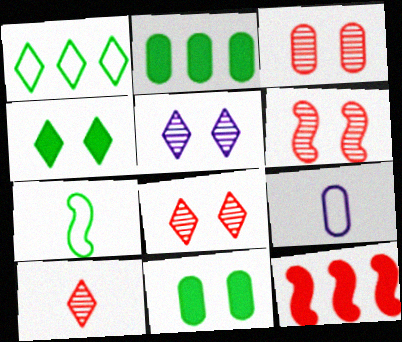[[2, 3, 9], 
[3, 6, 8]]